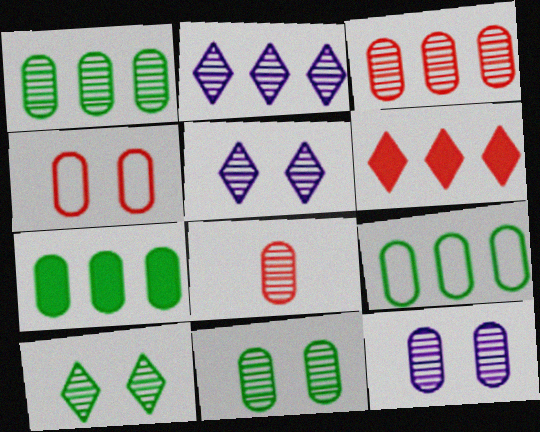[[1, 7, 9], 
[1, 8, 12]]